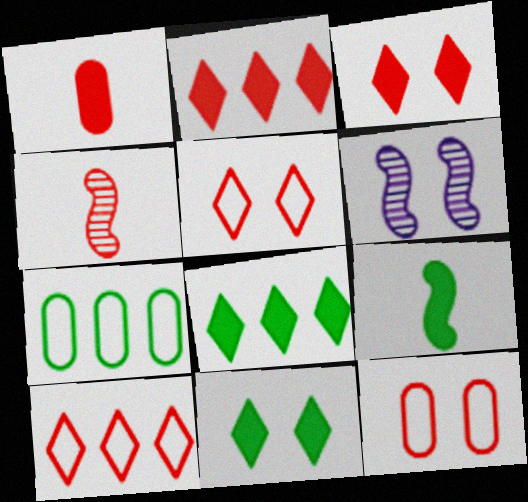[[2, 4, 12], 
[6, 11, 12]]